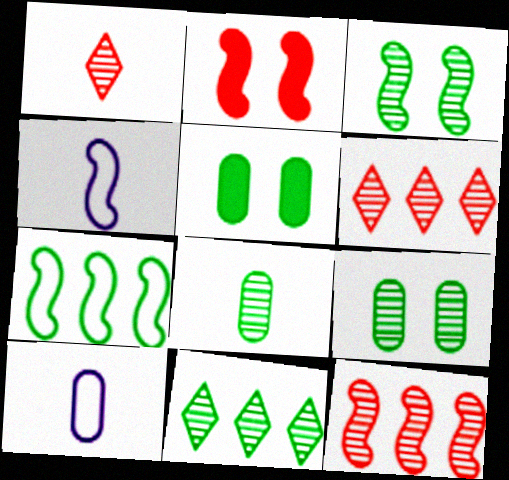[[2, 10, 11], 
[3, 8, 11], 
[4, 5, 6]]